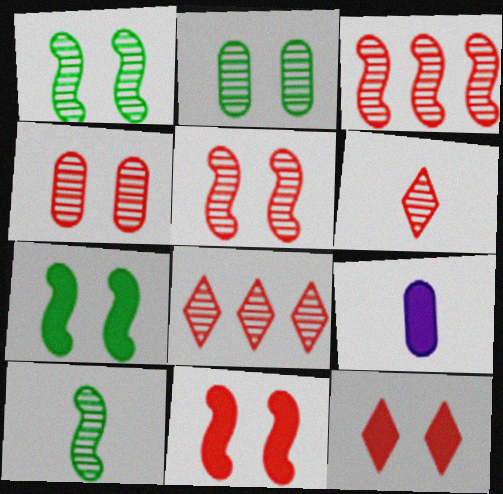[[3, 4, 6]]